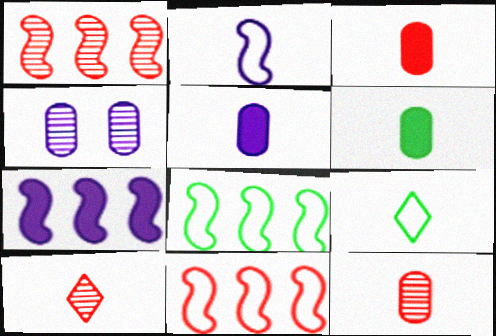[[1, 7, 8], 
[2, 6, 10], 
[3, 5, 6]]